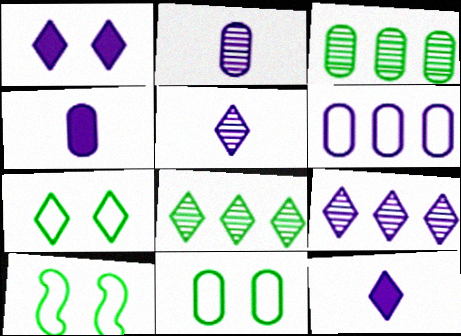[[7, 10, 11]]